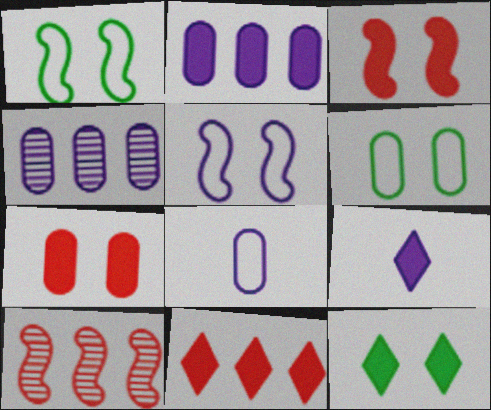[[4, 5, 9], 
[6, 9, 10], 
[8, 10, 12], 
[9, 11, 12]]